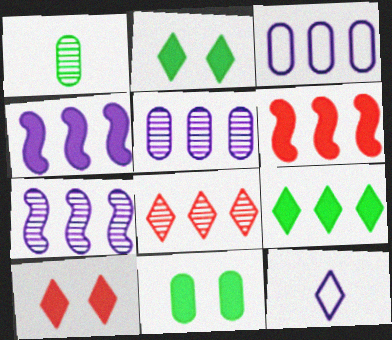[[2, 8, 12]]